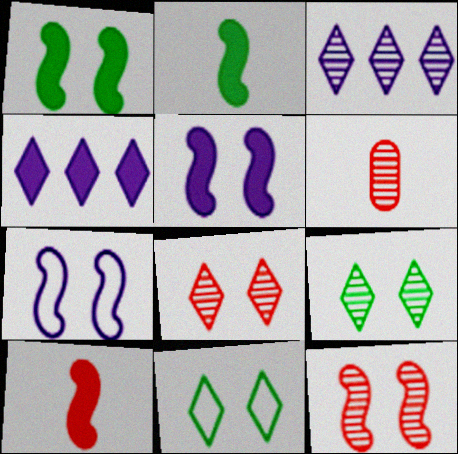[[1, 7, 12]]